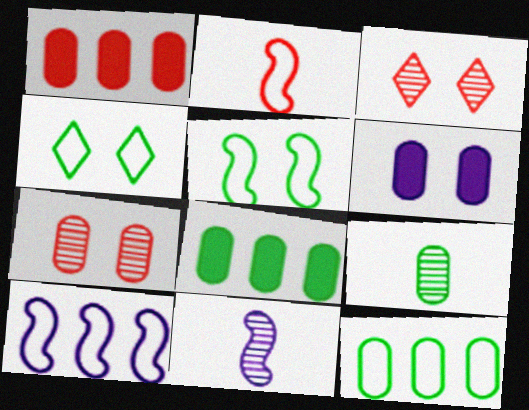[[1, 2, 3], 
[1, 4, 11], 
[2, 5, 10], 
[3, 5, 6]]